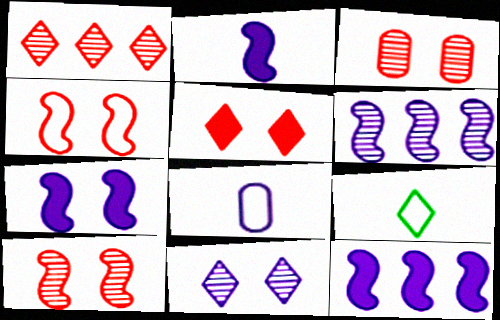[[2, 7, 12], 
[3, 4, 5], 
[3, 9, 12], 
[8, 11, 12]]